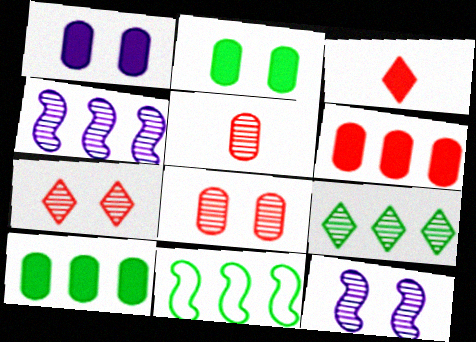[[5, 9, 12], 
[9, 10, 11]]